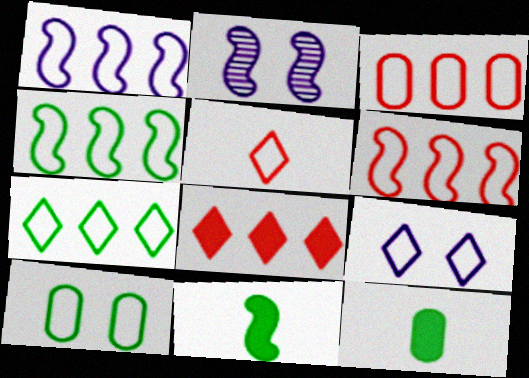[[1, 3, 7], 
[1, 4, 6], 
[1, 5, 10], 
[2, 6, 11], 
[5, 7, 9]]